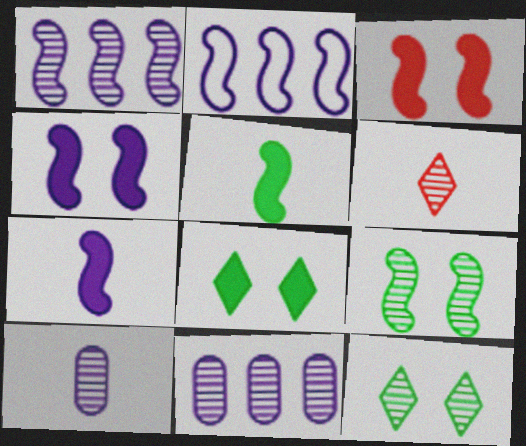[[6, 9, 11]]